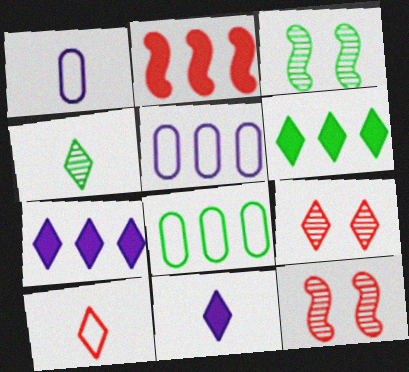[[1, 6, 12], 
[4, 10, 11], 
[8, 11, 12]]